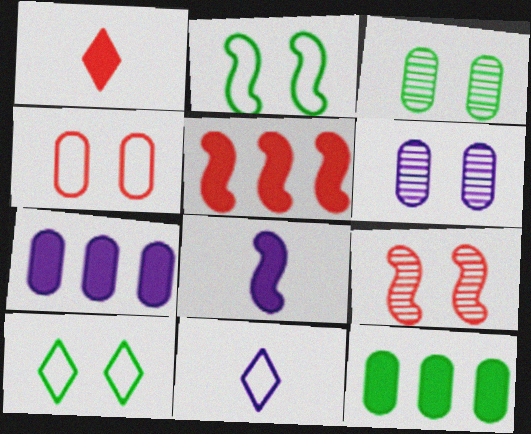[[3, 5, 11], 
[9, 11, 12]]